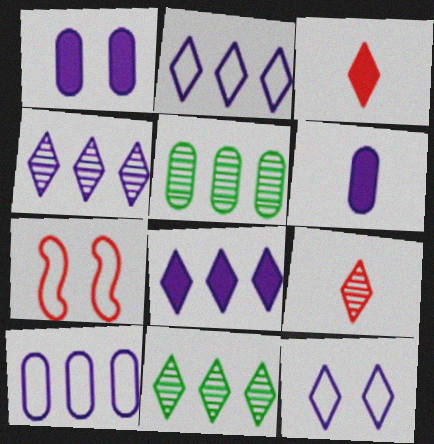[[2, 4, 8], 
[3, 11, 12], 
[6, 7, 11]]